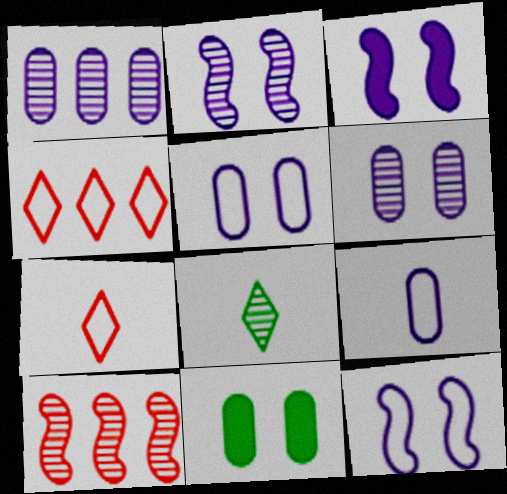[[2, 3, 12], 
[6, 8, 10]]